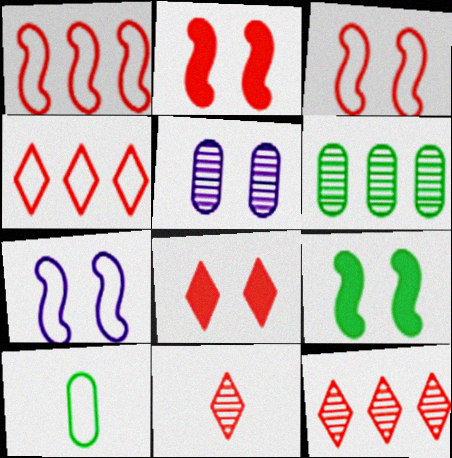[[4, 7, 10], 
[4, 8, 11]]